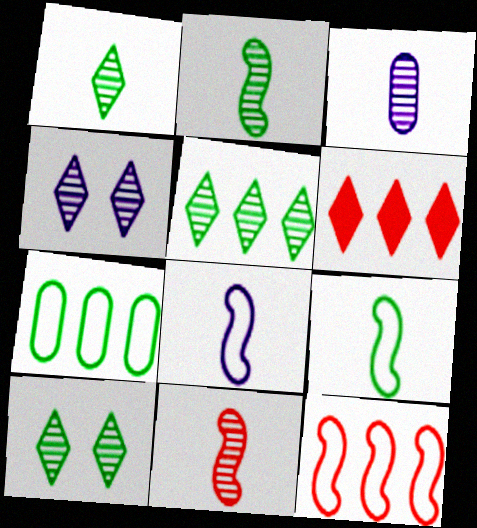[[1, 3, 11], 
[1, 5, 10]]